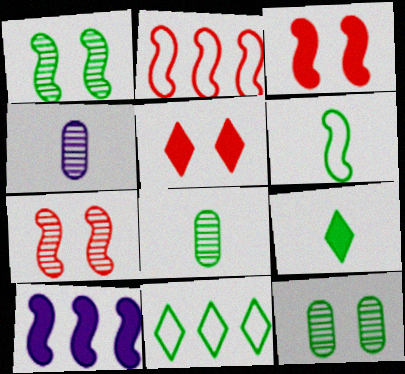[[3, 4, 11], 
[6, 7, 10], 
[6, 8, 9]]